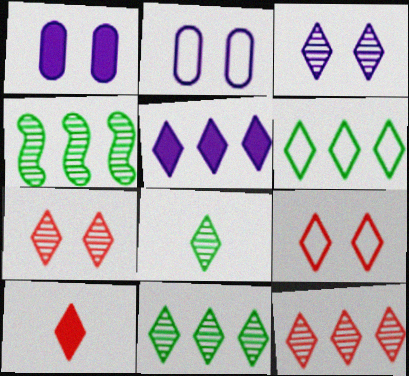[[2, 4, 10], 
[3, 6, 10], 
[3, 8, 12], 
[5, 6, 12], 
[5, 8, 9], 
[9, 10, 12]]